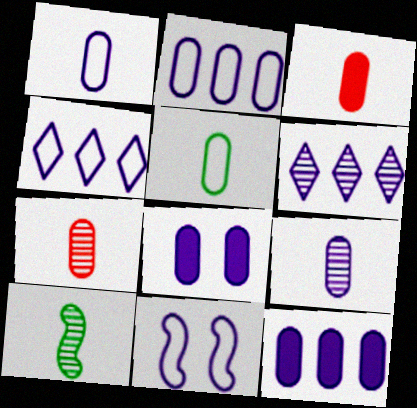[[1, 4, 11], 
[2, 8, 9], 
[3, 5, 9]]